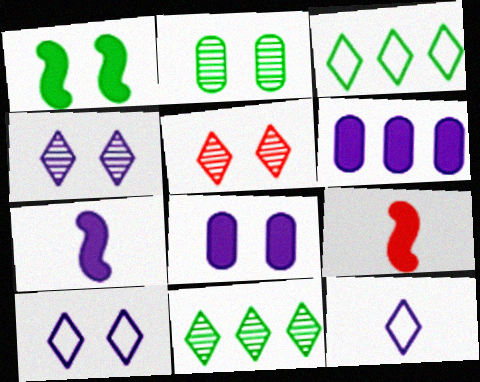[]